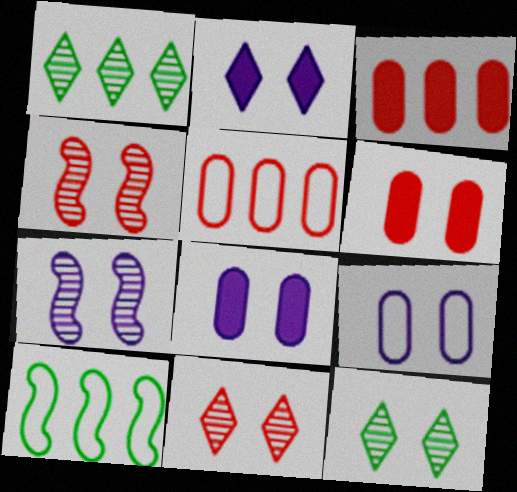[[2, 7, 9]]